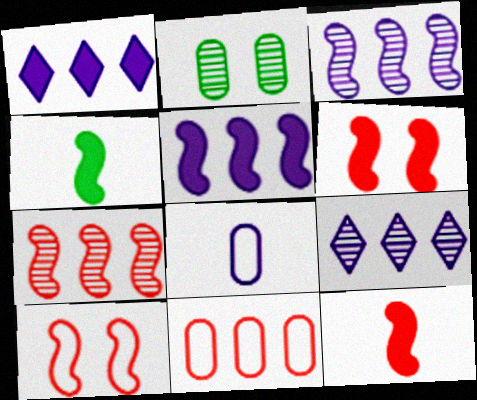[[3, 4, 10], 
[4, 5, 6], 
[7, 10, 12]]